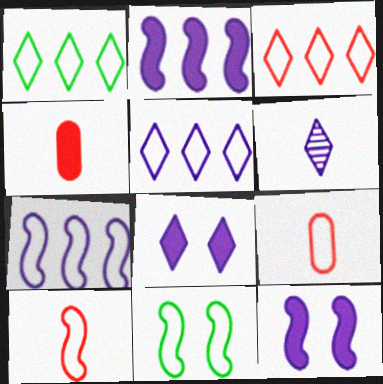[[1, 3, 5], 
[5, 6, 8], 
[5, 9, 11], 
[7, 10, 11]]